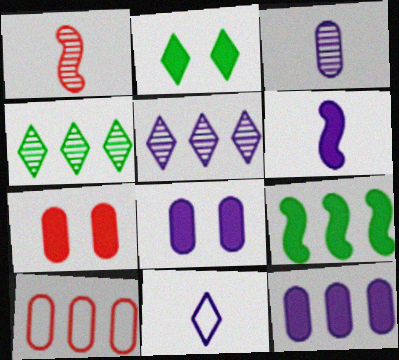[[3, 6, 11], 
[5, 9, 10]]